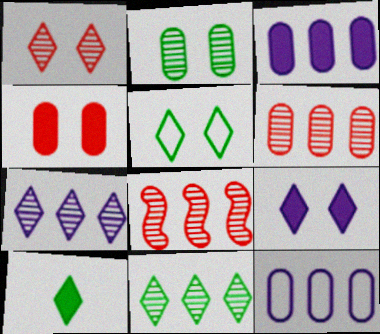[[1, 5, 9], 
[5, 10, 11]]